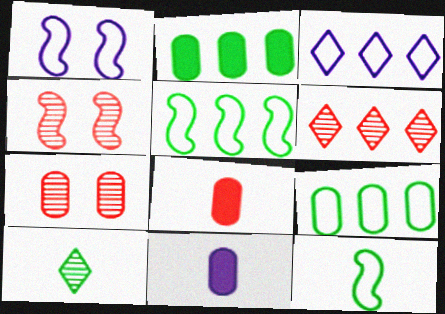[[7, 9, 11]]